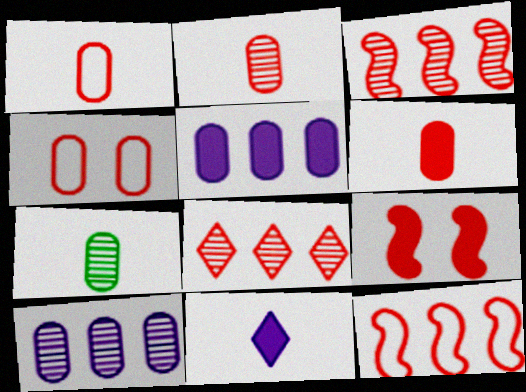[[1, 2, 6], 
[1, 8, 9], 
[4, 5, 7]]